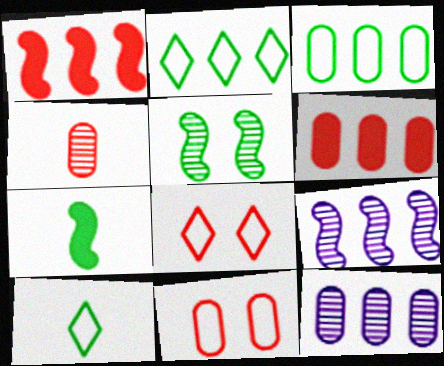[[1, 2, 12], 
[1, 4, 8], 
[2, 6, 9], 
[3, 6, 12], 
[4, 6, 11], 
[7, 8, 12]]